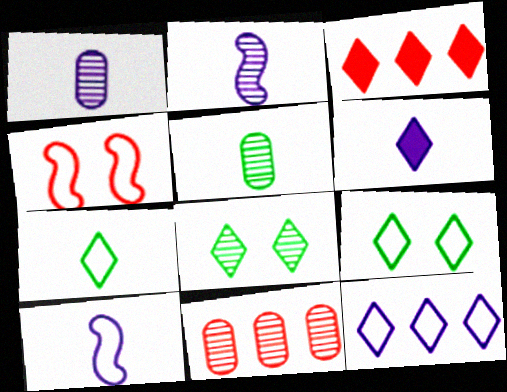[[1, 6, 10], 
[2, 8, 11]]